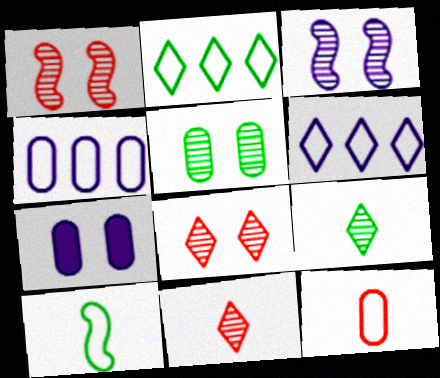[[3, 5, 8]]